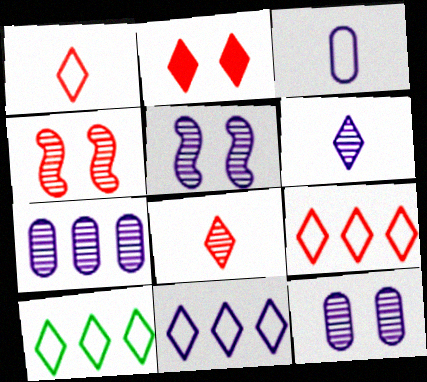[[2, 6, 10], 
[2, 8, 9], 
[5, 6, 7], 
[9, 10, 11]]